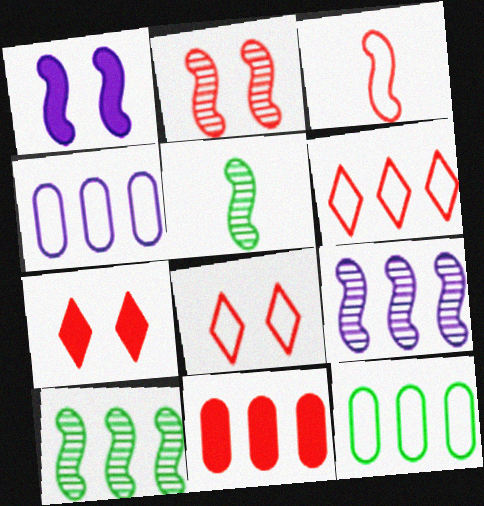[[1, 3, 10], 
[2, 5, 9], 
[4, 5, 7]]